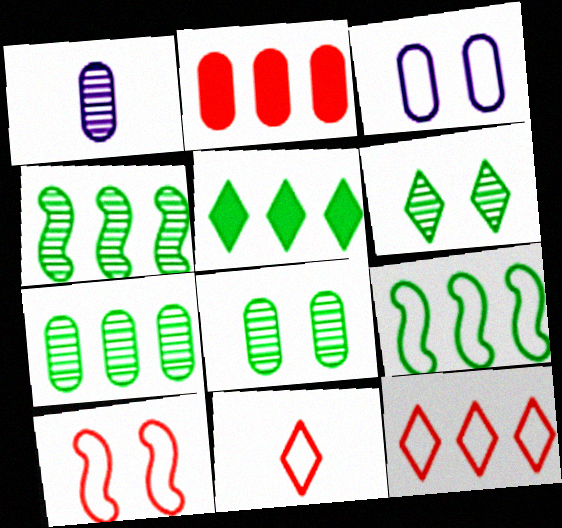[[1, 5, 10], 
[3, 9, 11], 
[5, 7, 9]]